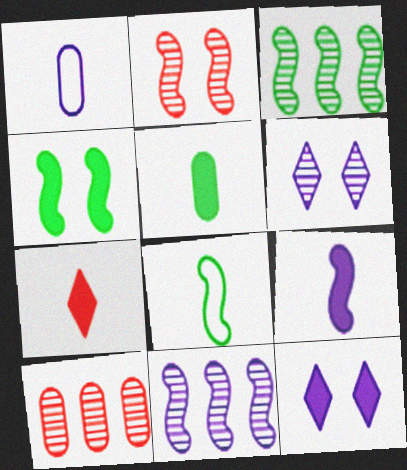[[1, 11, 12], 
[3, 4, 8], 
[5, 7, 9], 
[8, 10, 12]]